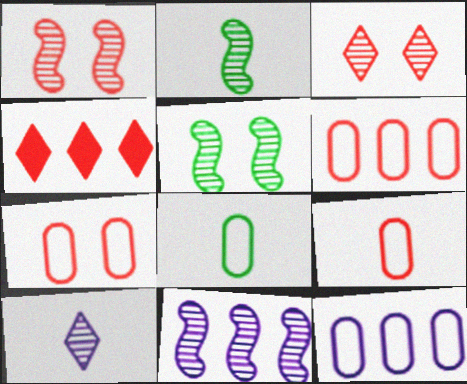[[1, 2, 11], 
[1, 4, 9], 
[6, 7, 9], 
[7, 8, 12]]